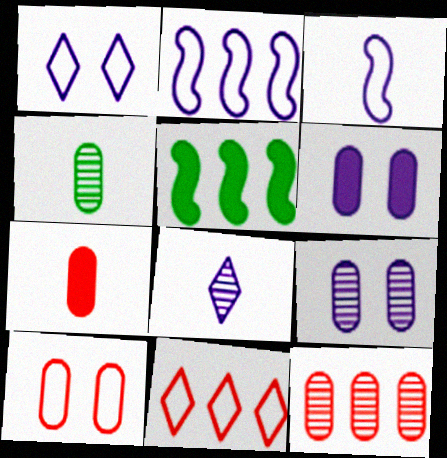[[2, 6, 8], 
[4, 9, 12], 
[5, 8, 10], 
[7, 10, 12]]